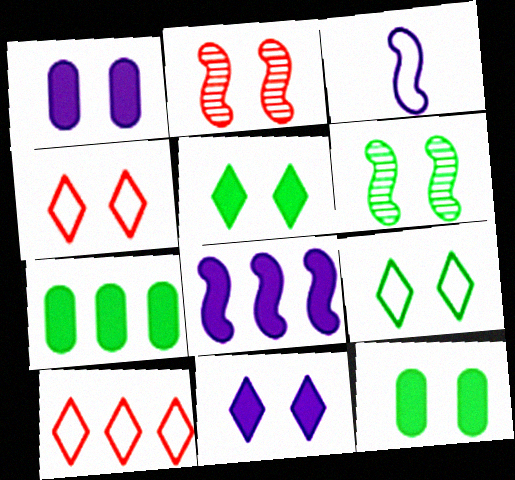[[1, 2, 9], 
[1, 4, 6], 
[6, 9, 12]]